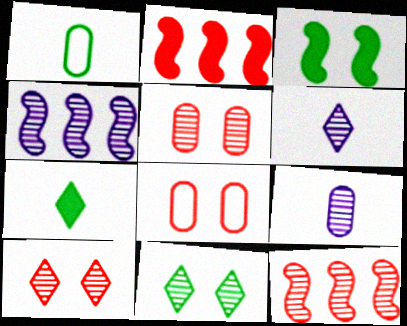[[4, 7, 8], 
[9, 11, 12]]